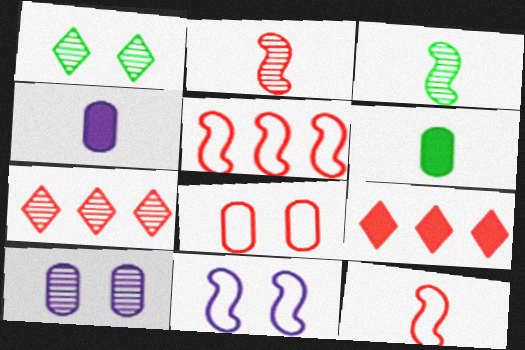[[1, 4, 5], 
[2, 8, 9], 
[3, 7, 10], 
[6, 7, 11]]